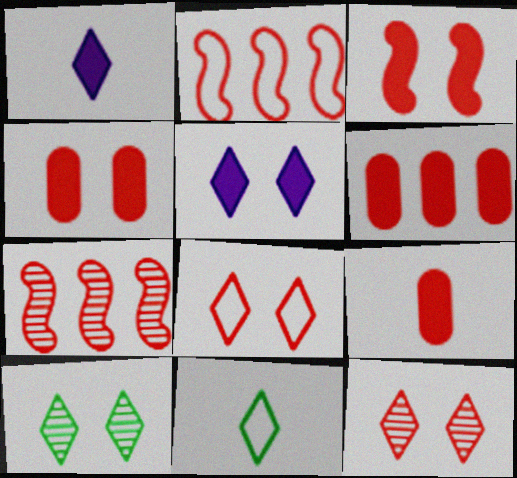[[2, 9, 12], 
[4, 6, 9], 
[5, 8, 10], 
[7, 8, 9]]